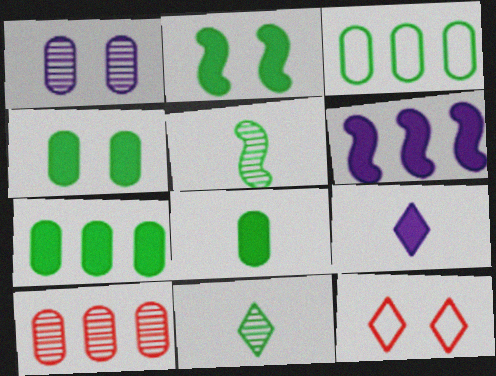[[1, 2, 12], 
[2, 3, 11], 
[4, 7, 8]]